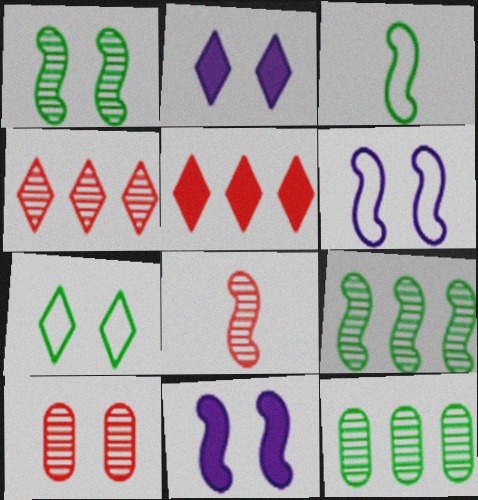[[4, 8, 10], 
[7, 10, 11]]